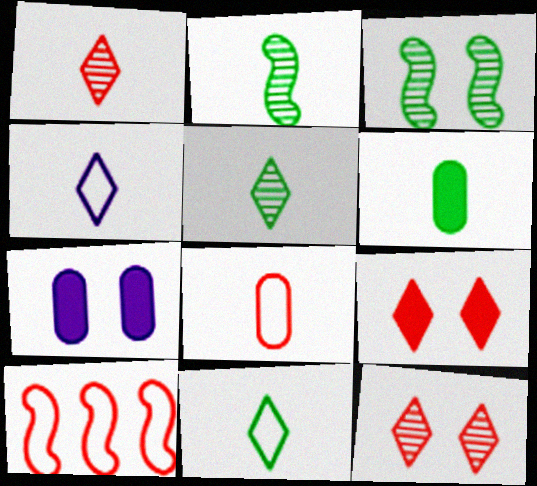[[2, 6, 11], 
[5, 7, 10]]